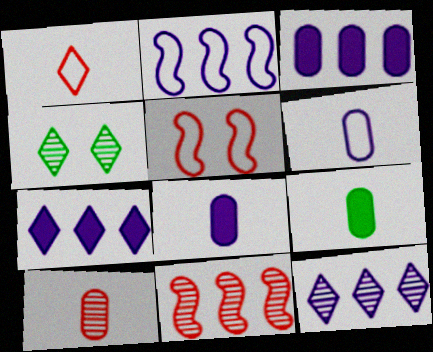[[1, 4, 7], 
[2, 3, 12], 
[5, 9, 12], 
[6, 9, 10]]